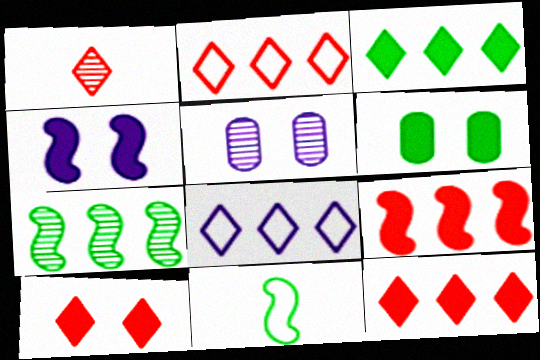[[1, 2, 10], 
[1, 5, 7], 
[4, 6, 10], 
[5, 11, 12]]